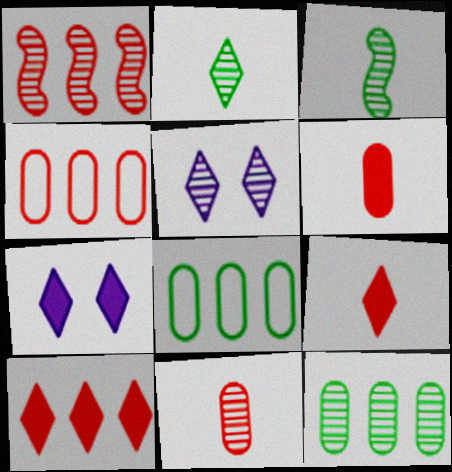[[1, 4, 10], 
[3, 4, 7]]